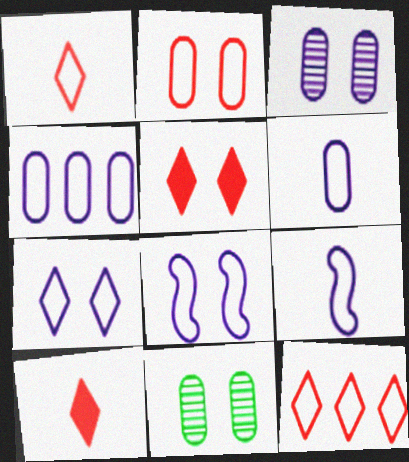[[4, 7, 9], 
[5, 8, 11]]